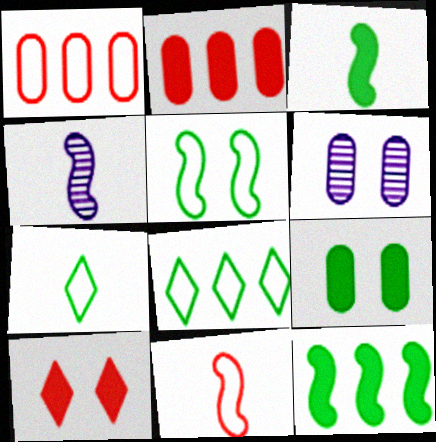[[3, 4, 11], 
[5, 6, 10]]